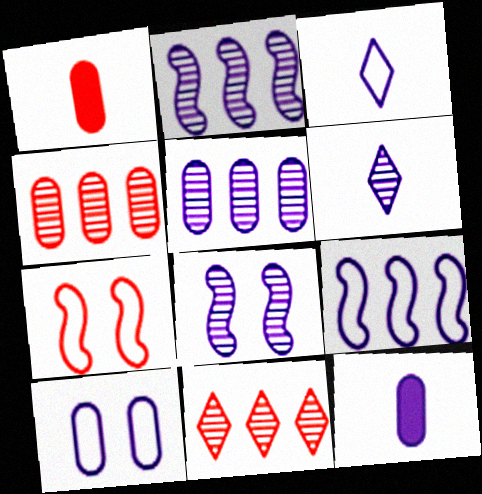[[1, 7, 11], 
[3, 9, 10], 
[5, 6, 8], 
[5, 10, 12]]